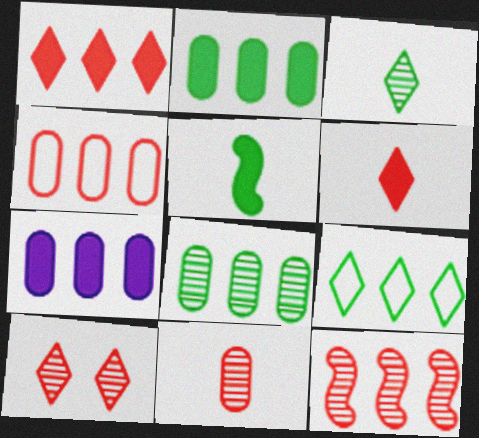[[1, 4, 12], 
[4, 7, 8], 
[7, 9, 12], 
[10, 11, 12]]